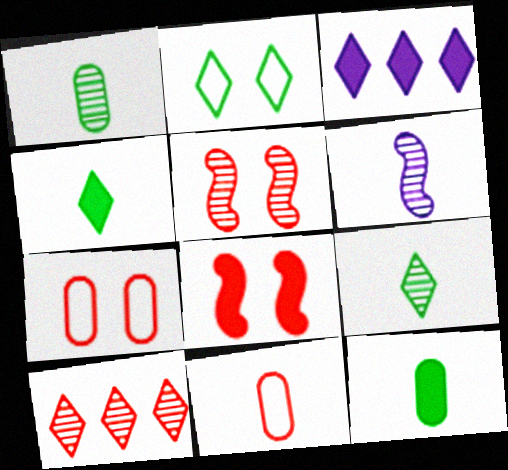[[3, 8, 12], 
[4, 6, 11], 
[8, 10, 11]]